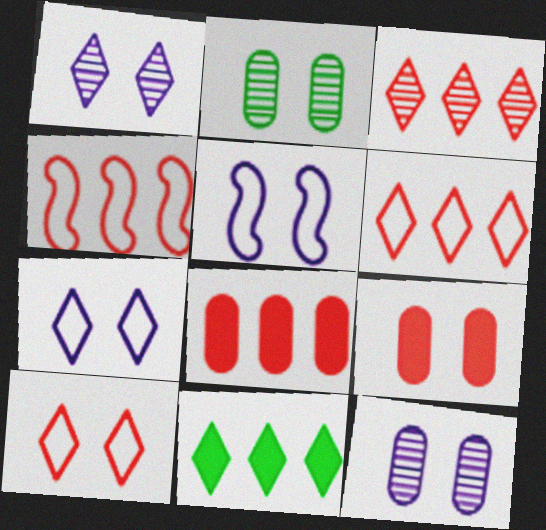[[3, 4, 8]]